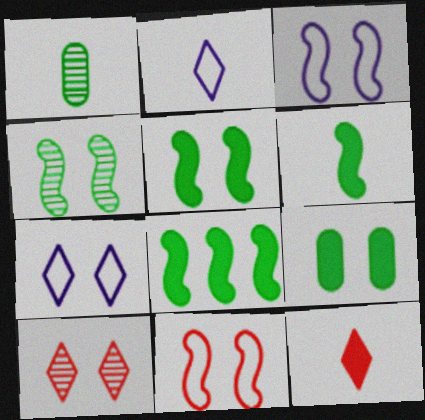[[3, 9, 10], 
[5, 6, 8]]